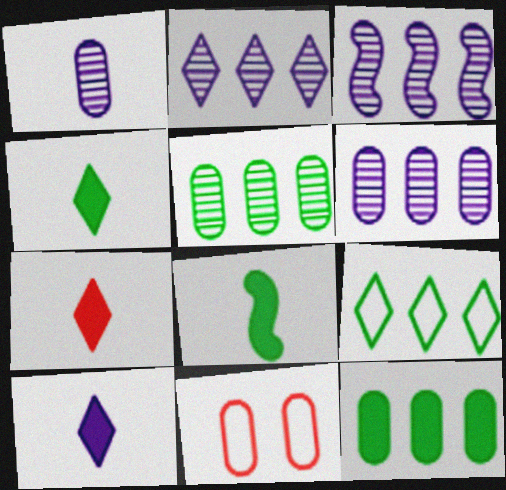[[1, 11, 12], 
[2, 3, 6], 
[2, 8, 11], 
[3, 4, 11], 
[4, 7, 10]]